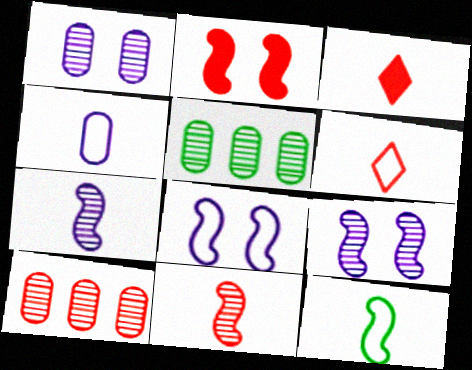[[2, 6, 10], 
[3, 5, 8], 
[4, 6, 12]]